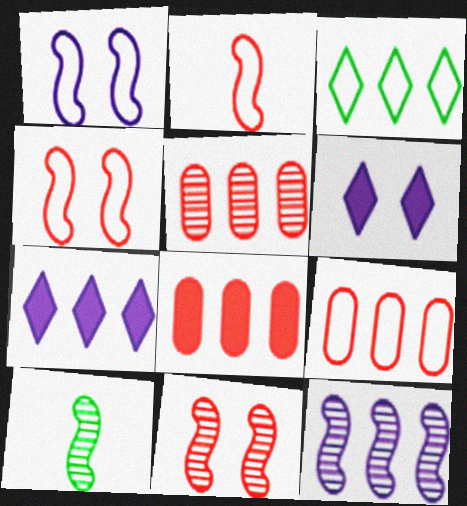[[3, 8, 12], 
[5, 8, 9], 
[6, 9, 10], 
[10, 11, 12]]